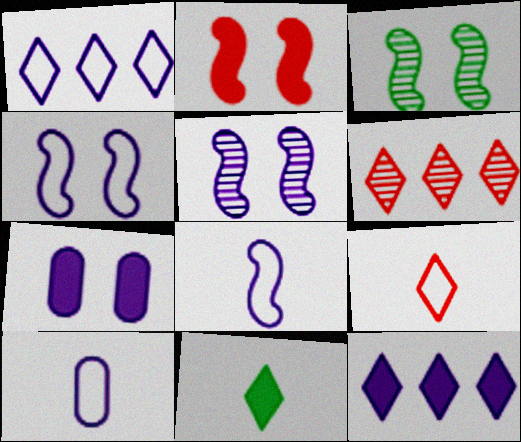[[1, 4, 10], 
[2, 3, 4], 
[5, 10, 12]]